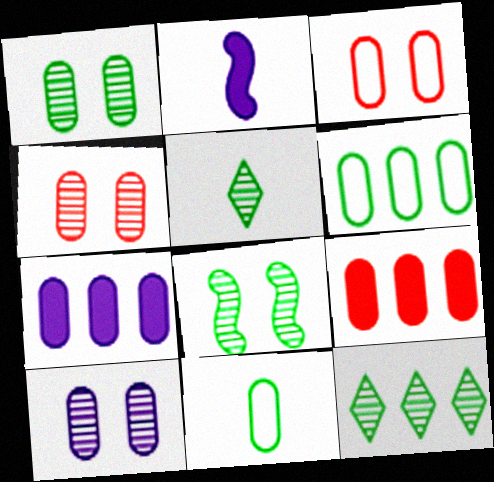[[1, 4, 10], 
[2, 3, 12], 
[4, 7, 11], 
[9, 10, 11]]